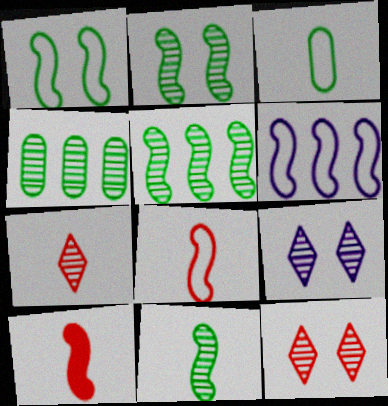[[1, 6, 8], 
[2, 5, 11], 
[2, 6, 10]]